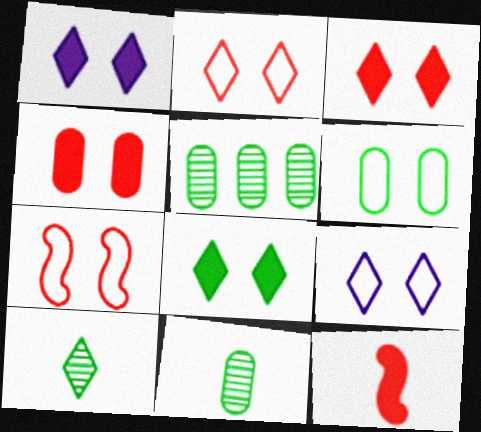[[1, 3, 8], 
[5, 9, 12], 
[6, 7, 9]]